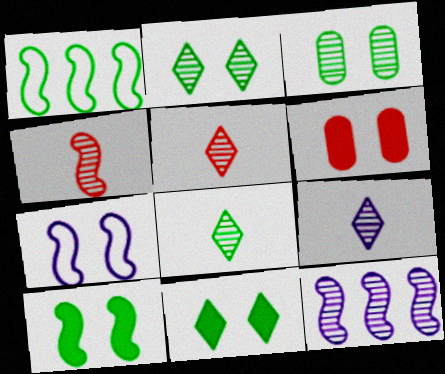[[1, 6, 9], 
[2, 6, 7], 
[3, 5, 12], 
[5, 8, 9]]